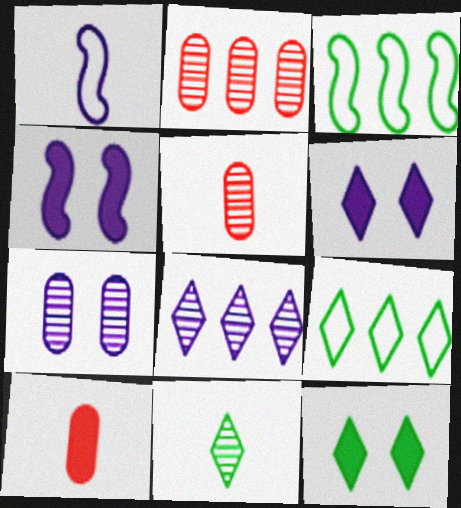[[1, 2, 12], 
[1, 10, 11], 
[3, 5, 6], 
[4, 5, 9], 
[9, 11, 12]]